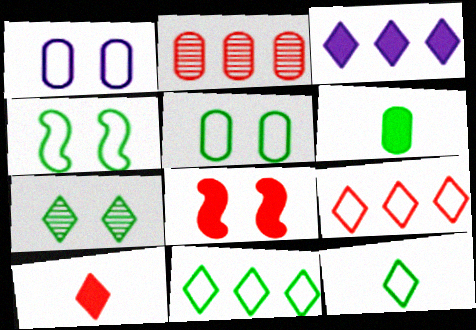[[1, 2, 6], 
[1, 7, 8], 
[3, 6, 8]]